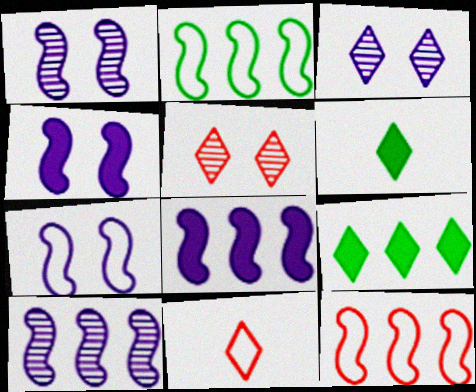[[1, 4, 7], 
[3, 9, 11]]